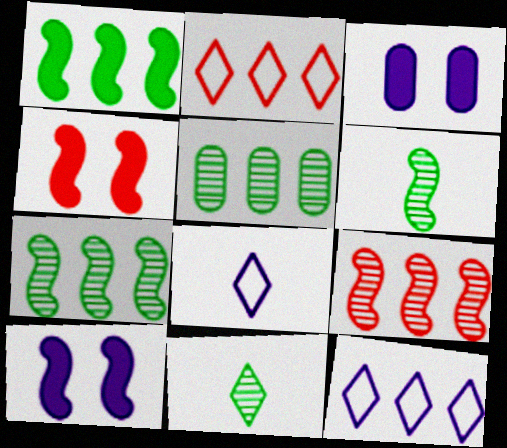[[2, 3, 6], 
[4, 5, 8]]